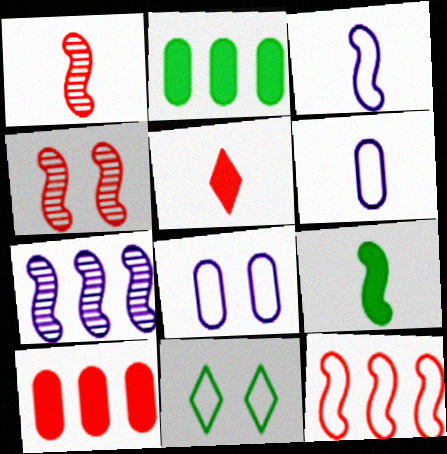[[1, 3, 9], 
[6, 11, 12]]